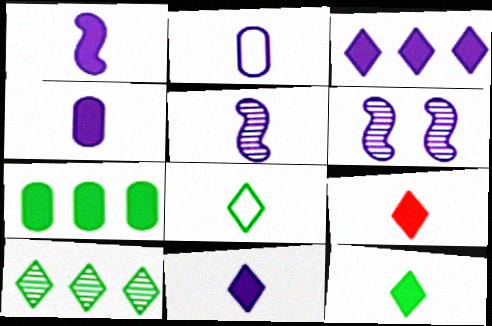[[1, 4, 11], 
[2, 3, 6], 
[2, 5, 11], 
[9, 11, 12]]